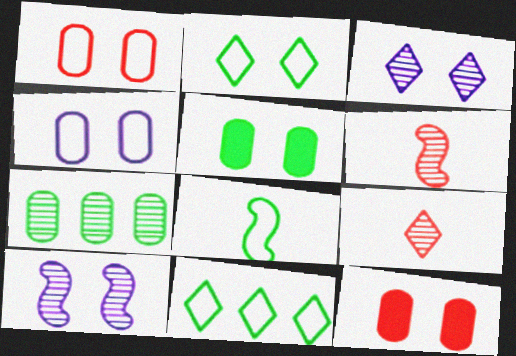[[2, 10, 12], 
[3, 6, 7], 
[7, 9, 10]]